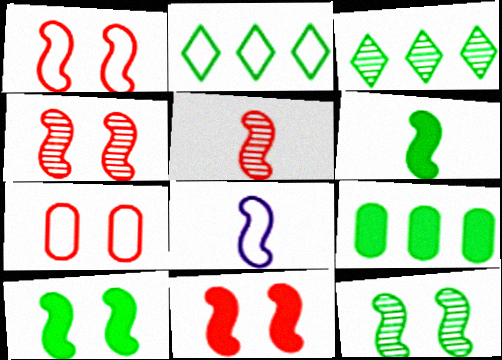[[1, 4, 11], 
[2, 7, 8], 
[5, 6, 8]]